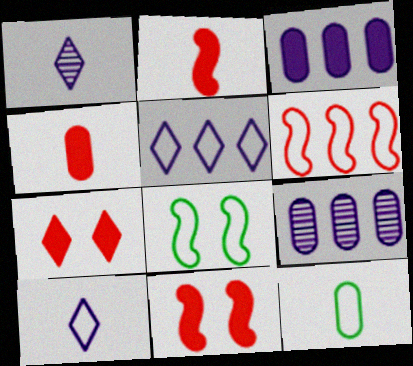[[1, 2, 12]]